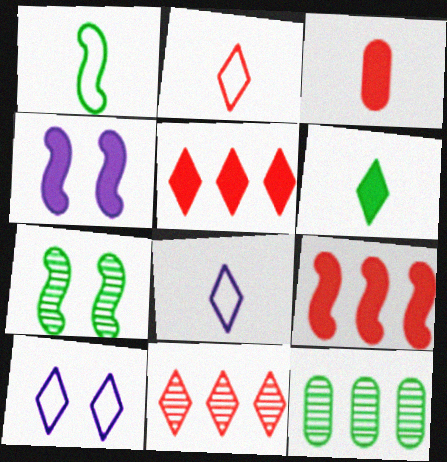[[2, 4, 12], 
[6, 10, 11]]